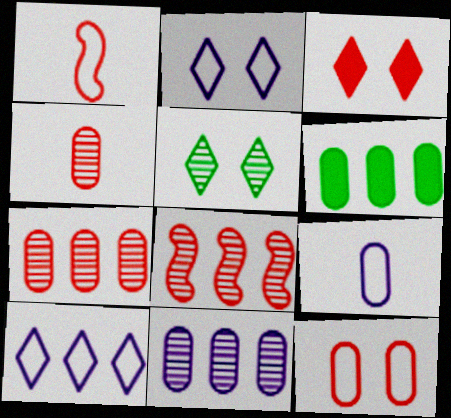[[1, 3, 7], 
[2, 3, 5], 
[6, 8, 10]]